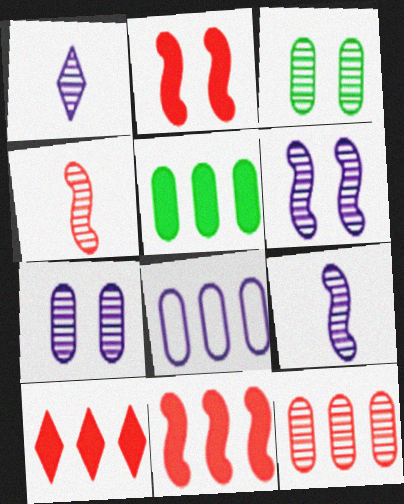[[5, 8, 12]]